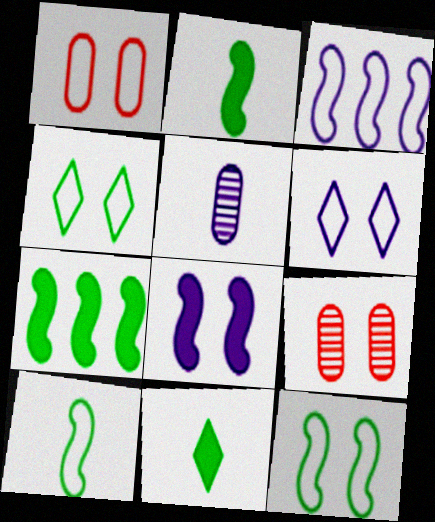[[1, 6, 12], 
[3, 9, 11], 
[4, 8, 9]]